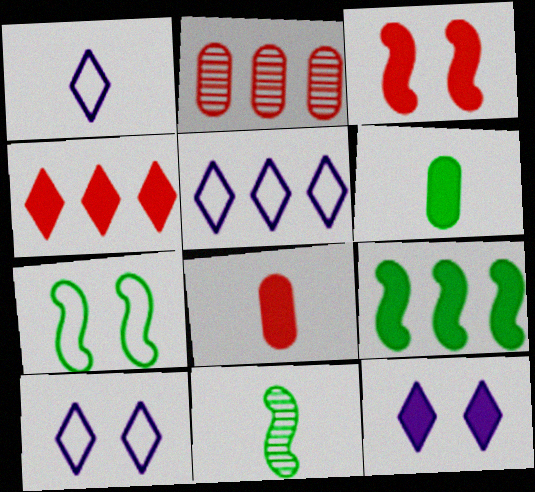[[1, 5, 10], 
[1, 8, 11], 
[2, 5, 9], 
[3, 4, 8], 
[7, 9, 11], 
[8, 9, 12]]